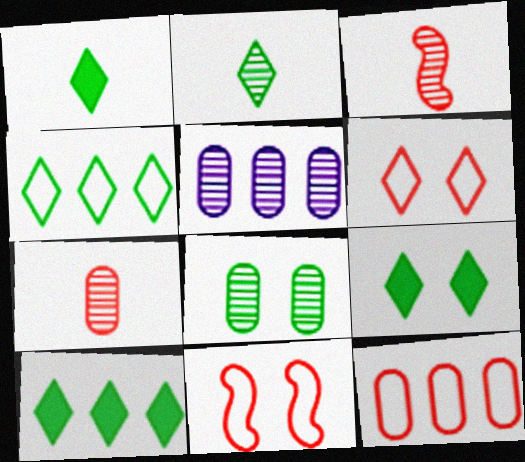[[1, 5, 11], 
[1, 9, 10], 
[2, 4, 9], 
[5, 7, 8]]